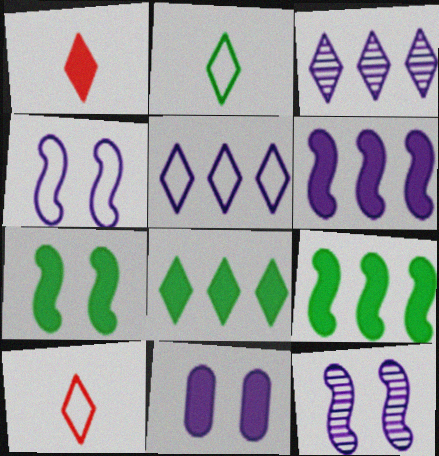[[1, 9, 11]]